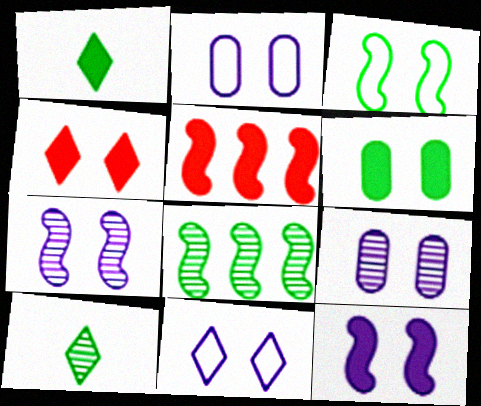[[2, 5, 10], 
[3, 4, 9], 
[4, 6, 12], 
[9, 11, 12]]